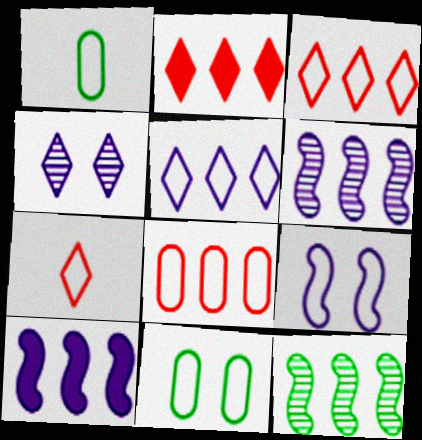[[1, 3, 9]]